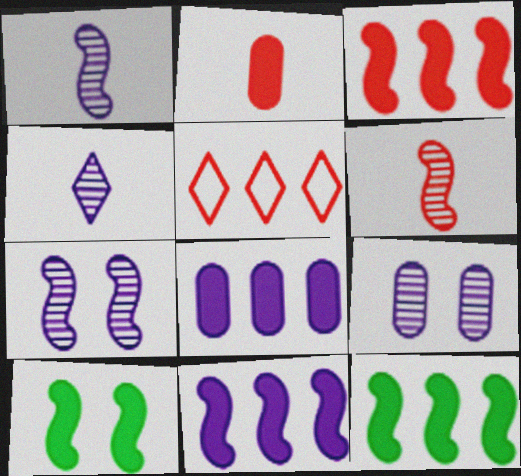[[3, 11, 12]]